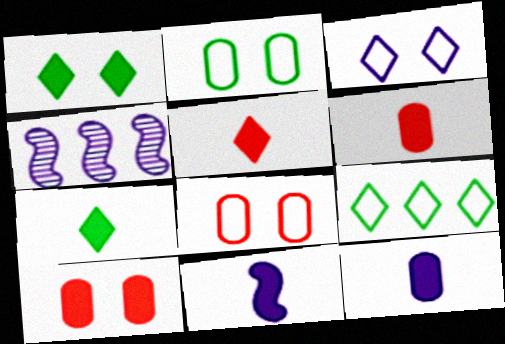[[2, 4, 5], 
[3, 4, 12], 
[4, 7, 8], 
[6, 7, 11]]